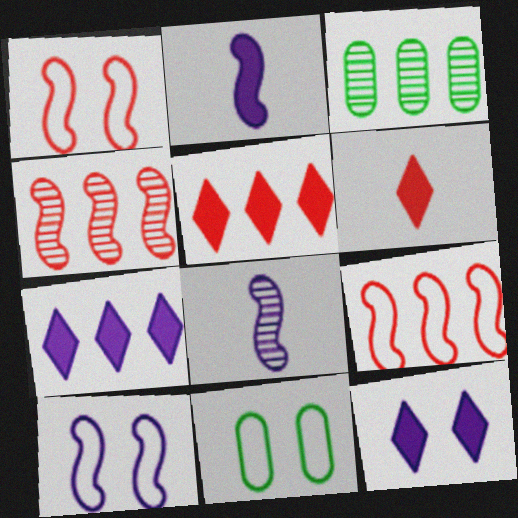[[3, 6, 10], 
[3, 7, 9], 
[5, 8, 11]]